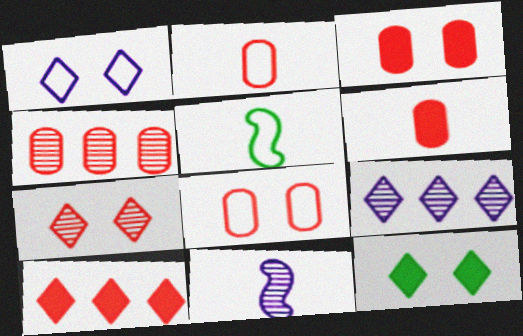[[1, 7, 12], 
[2, 3, 4], 
[3, 5, 9], 
[4, 6, 8]]